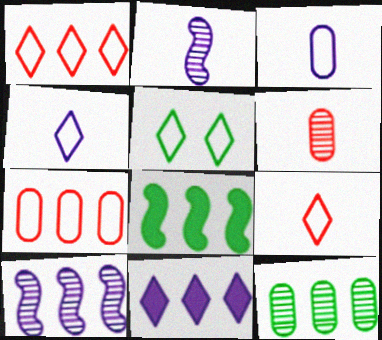[[1, 4, 5]]